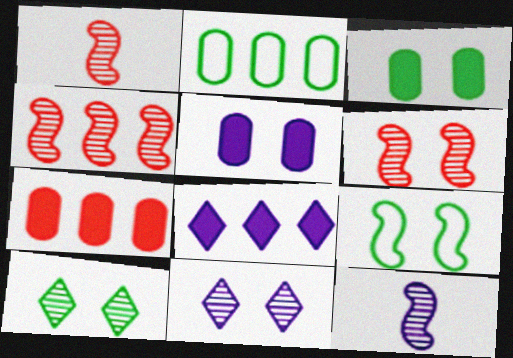[[1, 4, 6], 
[2, 4, 8], 
[3, 9, 10]]